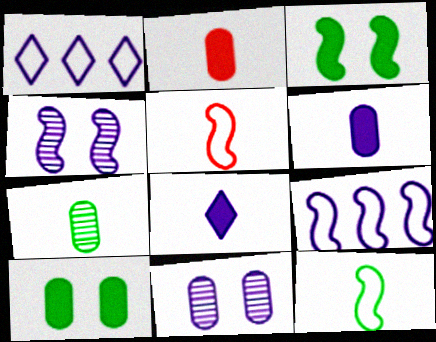[[1, 4, 6], 
[5, 7, 8], 
[8, 9, 11]]